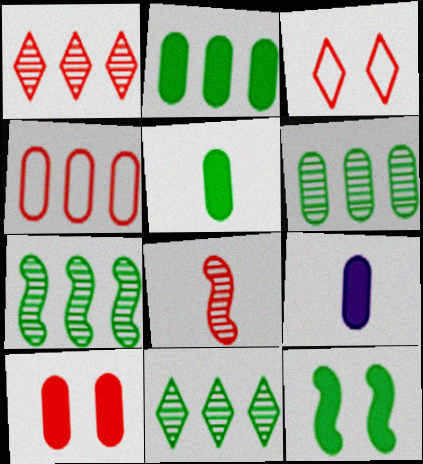[[2, 9, 10], 
[3, 7, 9], 
[6, 7, 11]]